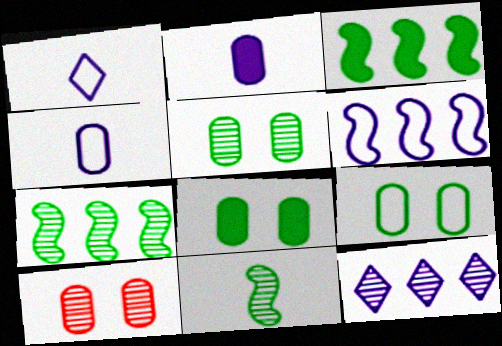[[1, 3, 10], 
[5, 8, 9], 
[10, 11, 12]]